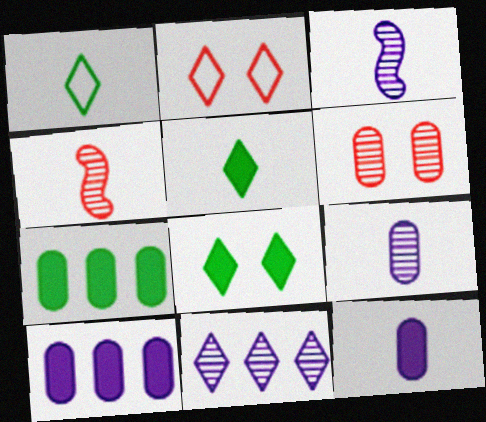[[1, 4, 12], 
[2, 3, 7], 
[2, 5, 11]]